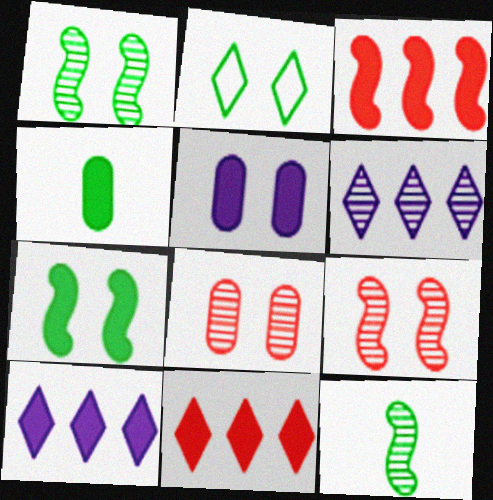[[2, 5, 9], 
[6, 8, 12]]